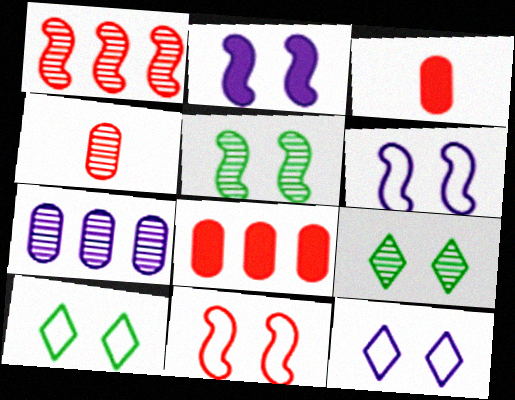[[2, 5, 11]]